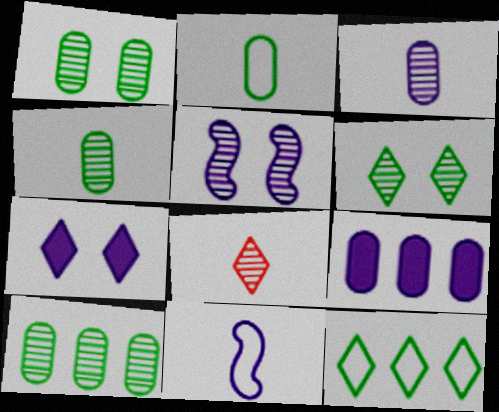[[1, 4, 10], 
[5, 8, 10], 
[7, 8, 12]]